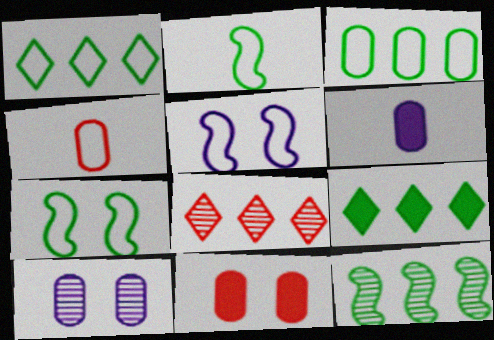[[1, 4, 5], 
[3, 9, 12], 
[6, 7, 8]]